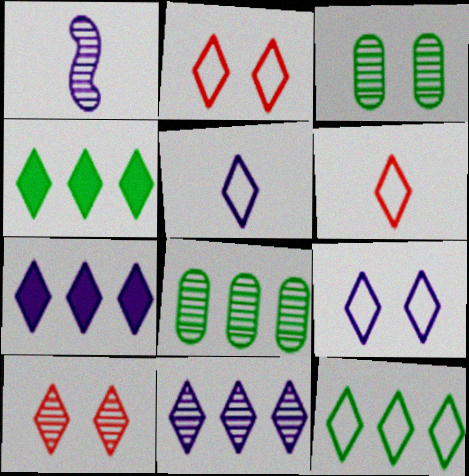[[1, 8, 10], 
[2, 5, 12], 
[4, 5, 10], 
[6, 9, 12]]